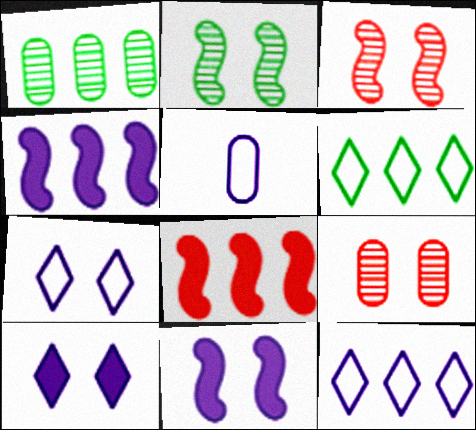[[1, 8, 12]]